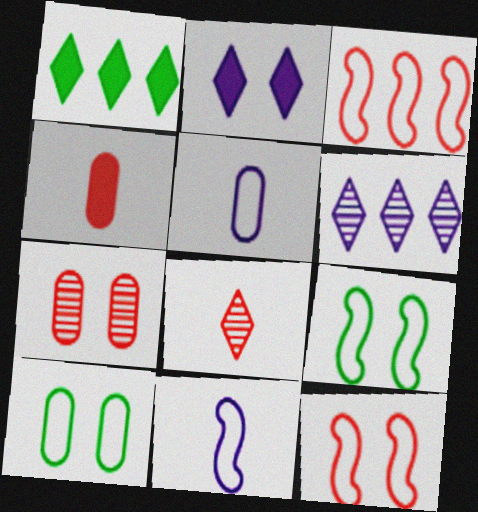[[1, 7, 11], 
[2, 7, 9], 
[3, 9, 11], 
[4, 6, 9]]